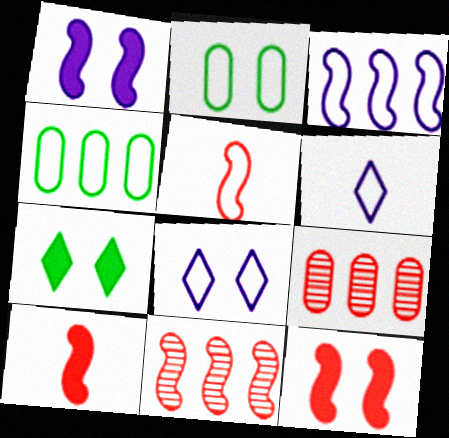[[4, 5, 8], 
[5, 11, 12]]